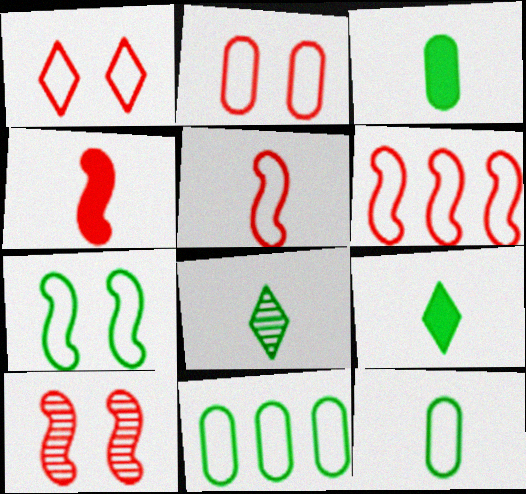[[4, 6, 10]]